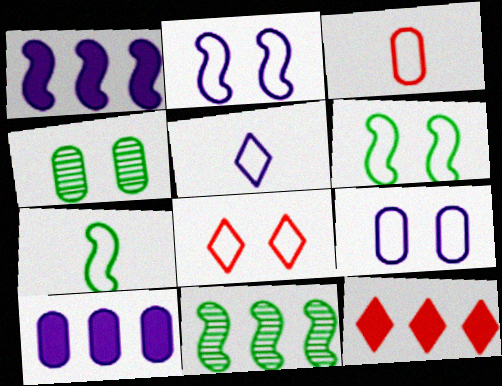[[3, 4, 10], 
[3, 5, 7], 
[6, 8, 9]]